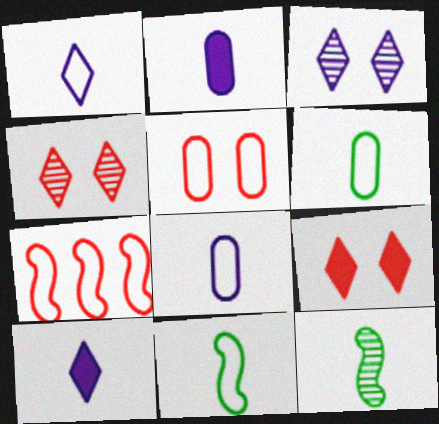[]